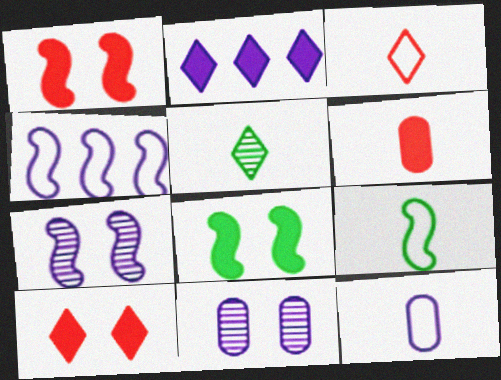[[2, 6, 8], 
[2, 7, 12], 
[3, 9, 12]]